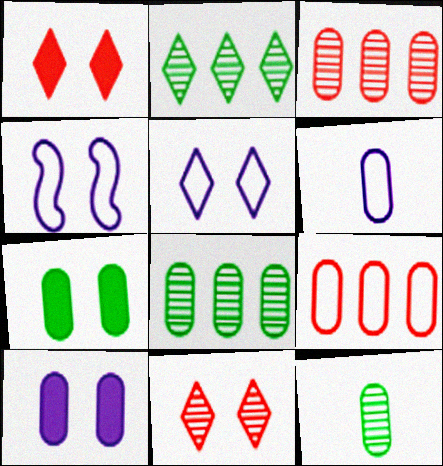[[3, 6, 7], 
[4, 7, 11], 
[9, 10, 12]]